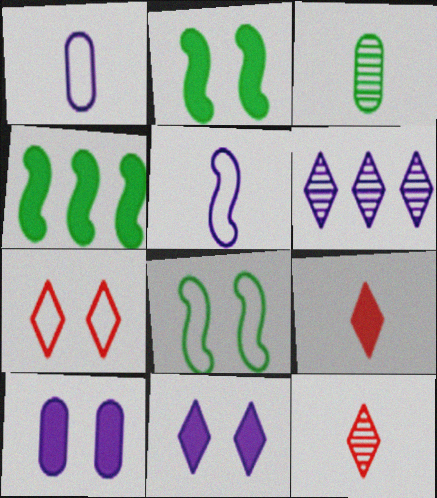[[3, 5, 9], 
[4, 9, 10], 
[5, 6, 10]]